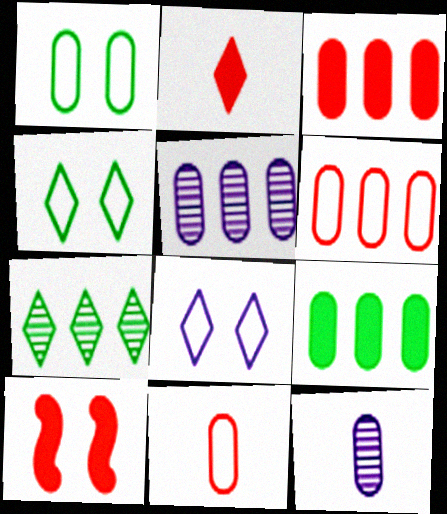[[1, 3, 12], 
[2, 3, 10], 
[2, 7, 8], 
[5, 6, 9]]